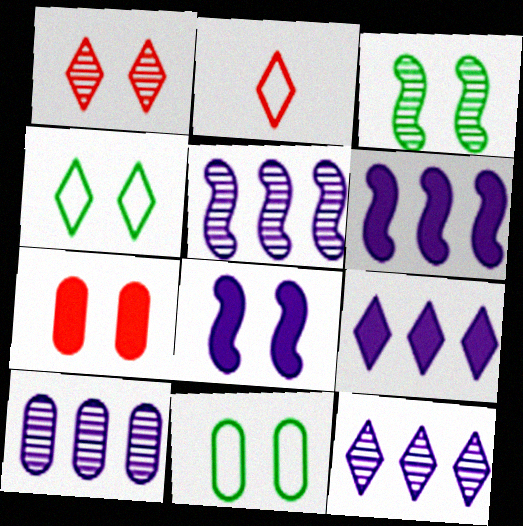[[1, 8, 11], 
[5, 10, 12]]